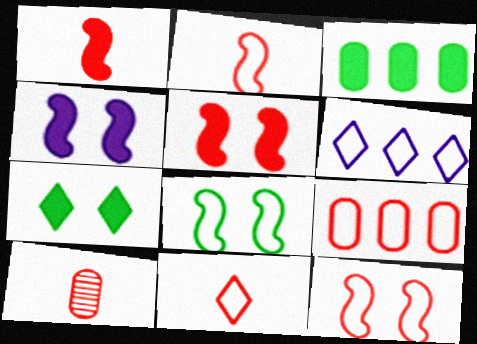[[1, 10, 11], 
[9, 11, 12]]